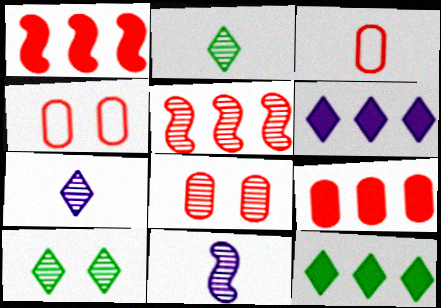[[3, 8, 9], 
[4, 11, 12]]